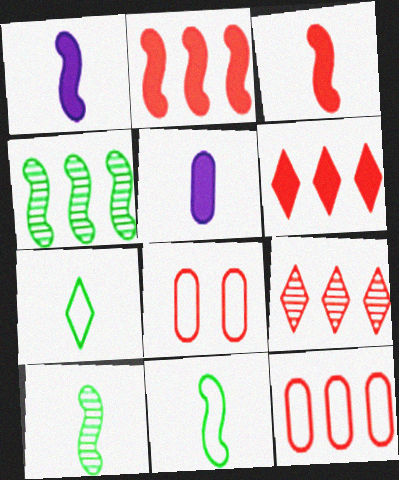[[2, 9, 12], 
[3, 8, 9]]